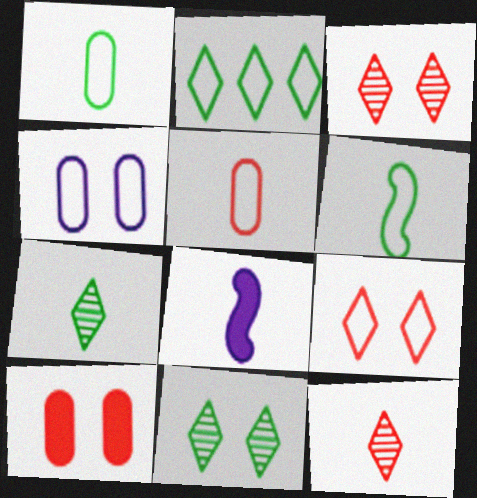[[1, 8, 12], 
[5, 7, 8]]